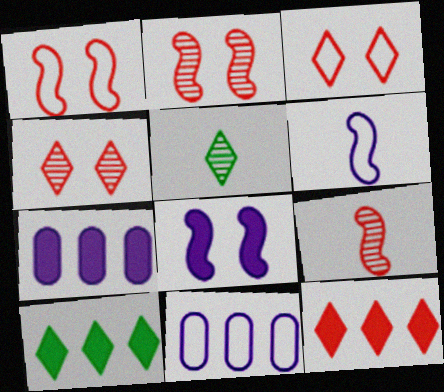[[1, 5, 7]]